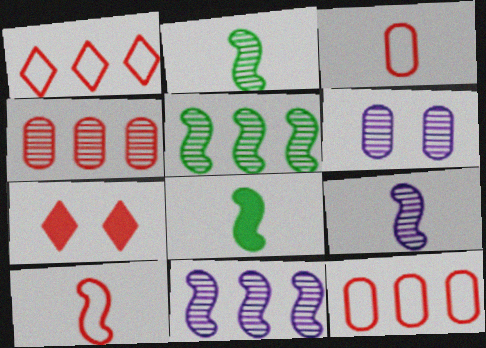[[1, 6, 8], 
[4, 7, 10], 
[8, 9, 10]]